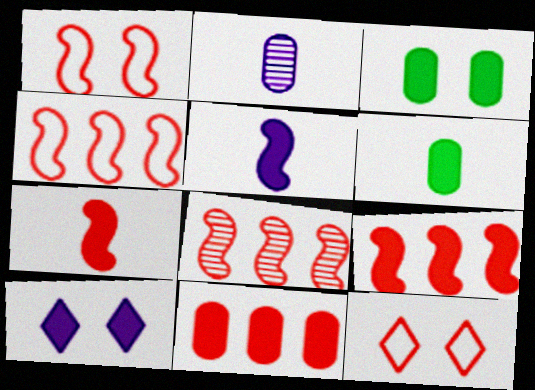[[1, 7, 8], 
[4, 8, 9], 
[6, 9, 10]]